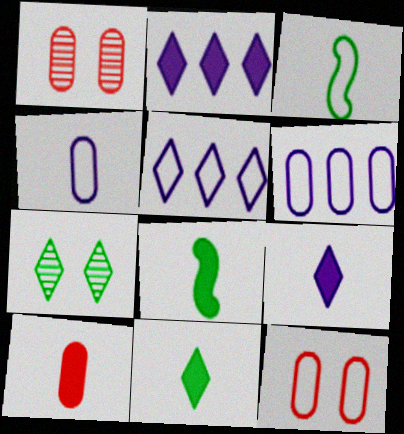[[1, 2, 3], 
[1, 5, 8], 
[3, 5, 12], 
[8, 9, 10]]